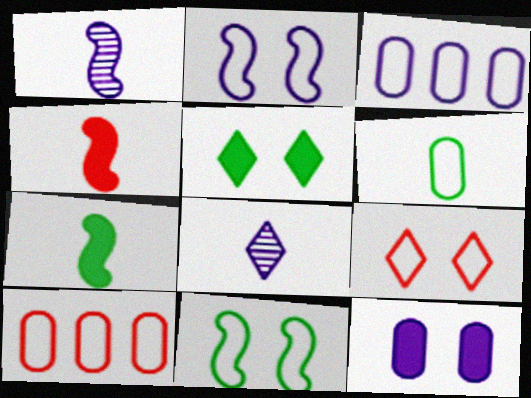[[1, 5, 10], 
[4, 6, 8]]